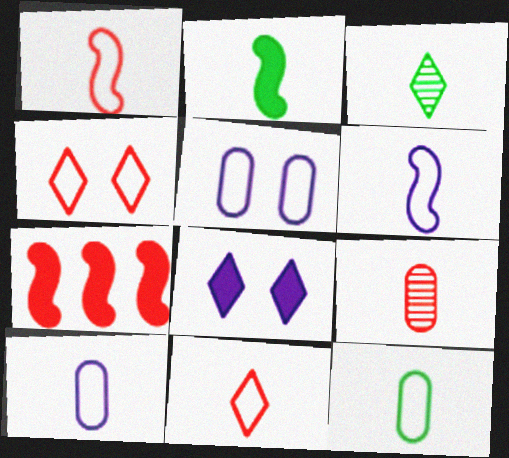[[2, 3, 12], 
[3, 5, 7], 
[4, 7, 9], 
[6, 11, 12]]